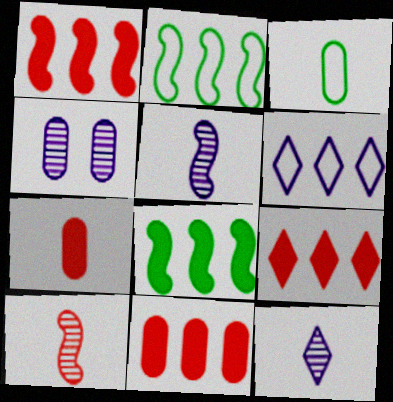[[1, 9, 11], 
[3, 4, 11]]